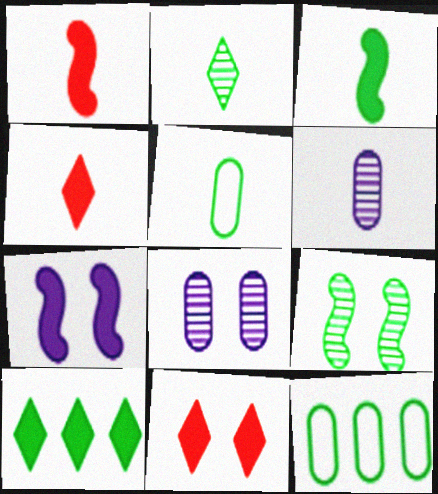[[2, 3, 5], 
[5, 9, 10]]